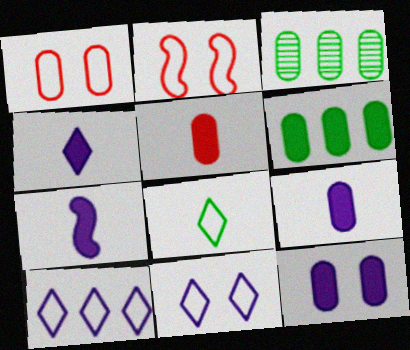[[1, 3, 9], 
[2, 3, 4], 
[4, 7, 9], 
[5, 6, 12]]